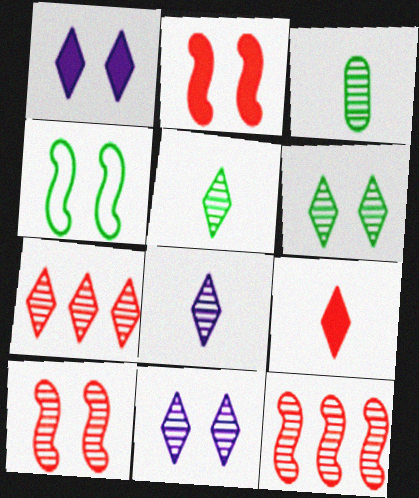[[3, 11, 12], 
[5, 7, 11], 
[6, 7, 8]]